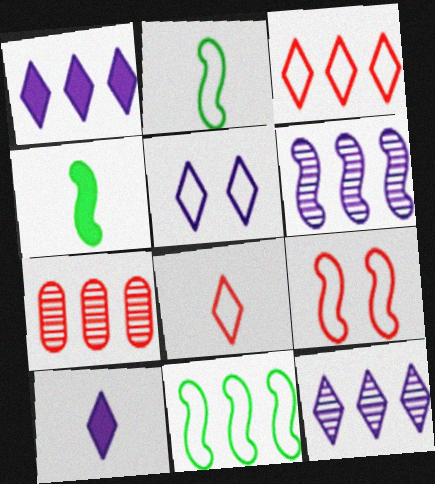[[1, 7, 11], 
[4, 5, 7], 
[4, 6, 9], 
[5, 10, 12]]